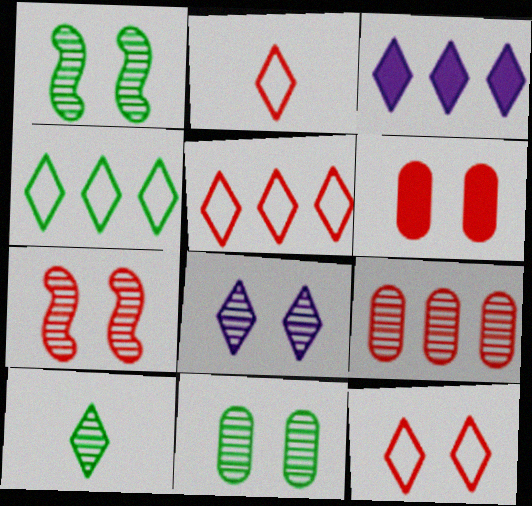[[2, 5, 12], 
[3, 10, 12], 
[6, 7, 12], 
[7, 8, 11]]